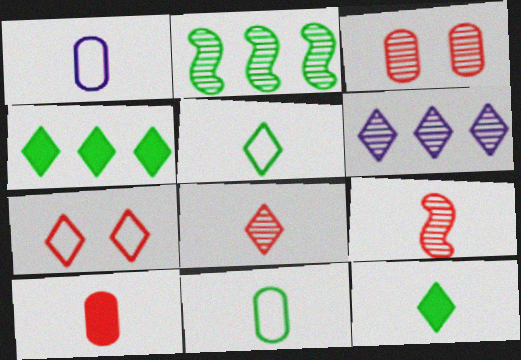[[1, 9, 12], 
[6, 7, 12]]